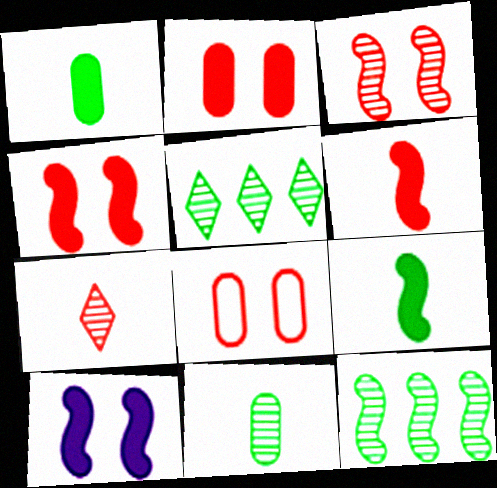[]